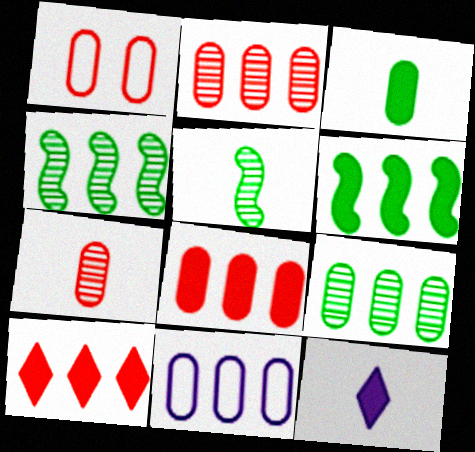[[1, 4, 12], 
[1, 7, 8], 
[4, 10, 11], 
[8, 9, 11]]